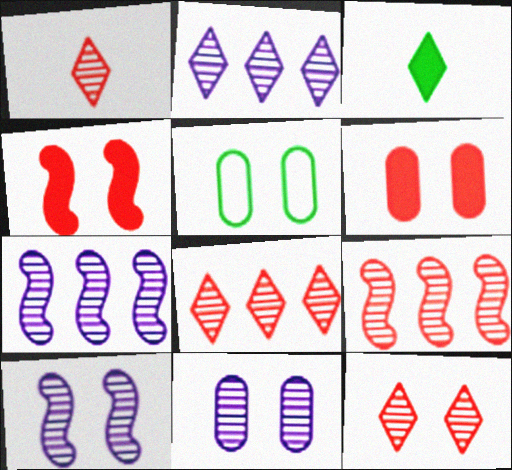[[1, 8, 12], 
[5, 6, 11]]